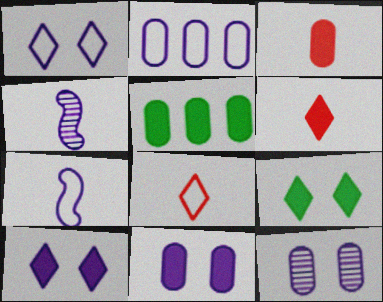[[1, 2, 7], 
[2, 4, 10], 
[3, 5, 11]]